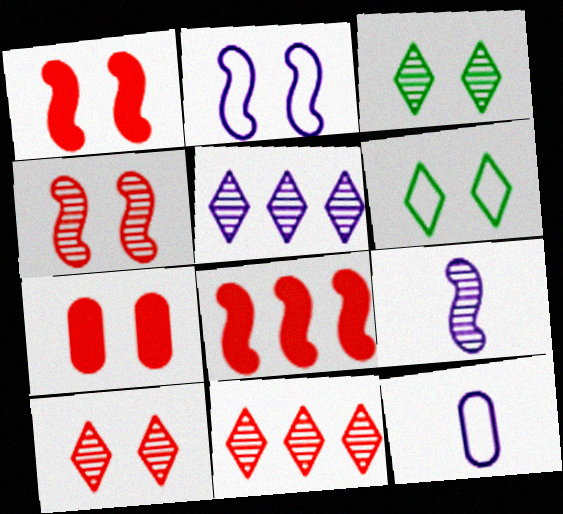[[2, 3, 7], 
[3, 8, 12]]